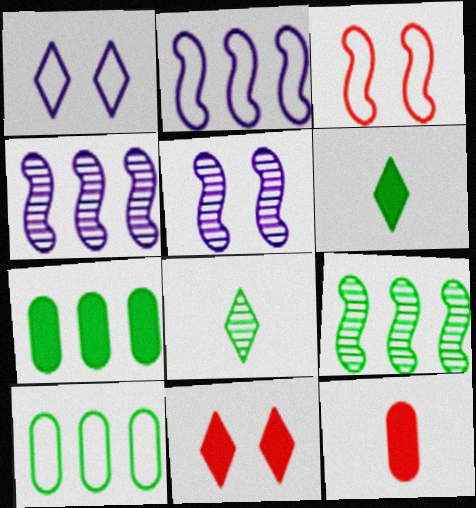[[1, 9, 12]]